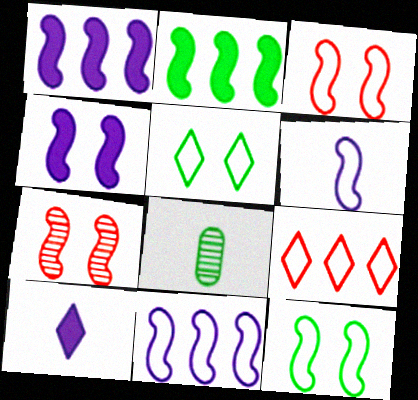[[2, 5, 8], 
[2, 6, 7], 
[4, 7, 12], 
[4, 8, 9]]